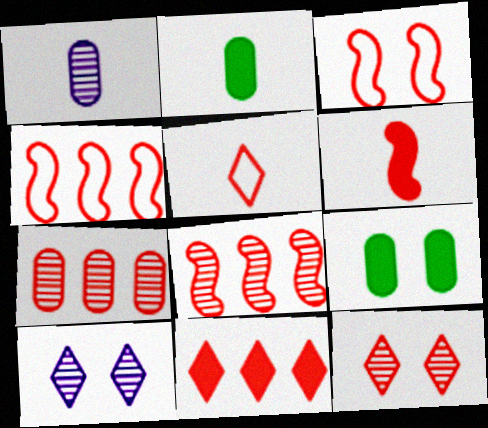[[2, 4, 10], 
[3, 6, 8], 
[3, 9, 10], 
[4, 7, 11], 
[5, 11, 12]]